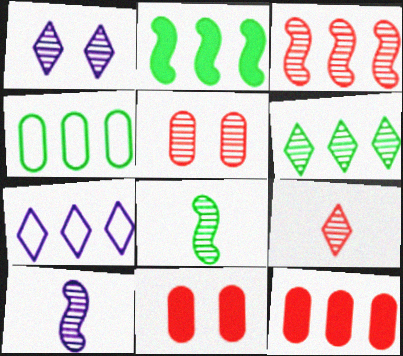[[1, 6, 9], 
[2, 4, 6], 
[3, 5, 9], 
[5, 6, 10], 
[7, 8, 11]]